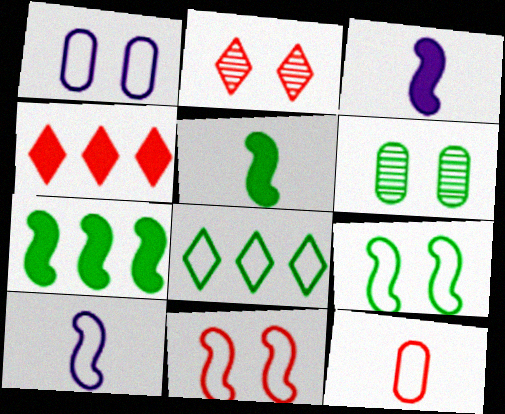[[4, 6, 10], 
[5, 6, 8]]